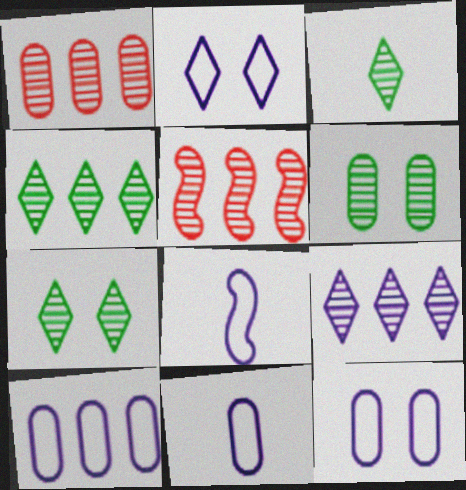[[2, 8, 10], 
[3, 4, 7], 
[10, 11, 12]]